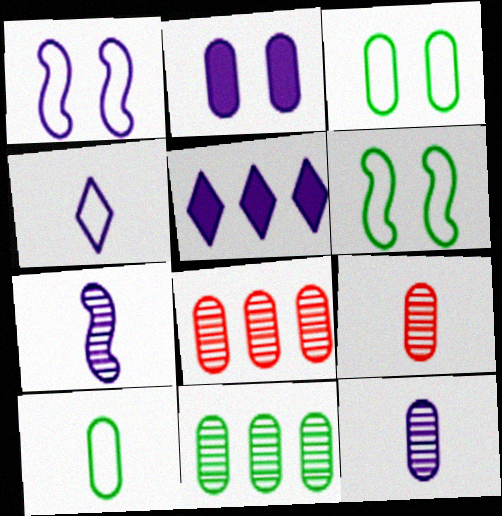[[1, 5, 12], 
[2, 8, 10], 
[5, 6, 9]]